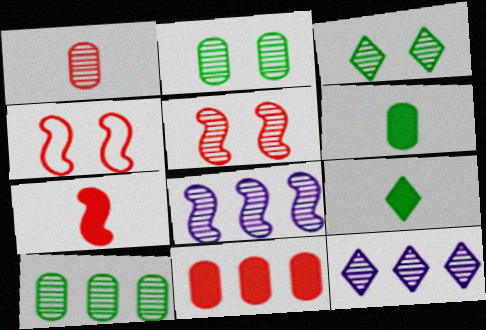[[1, 3, 8], 
[4, 6, 12]]